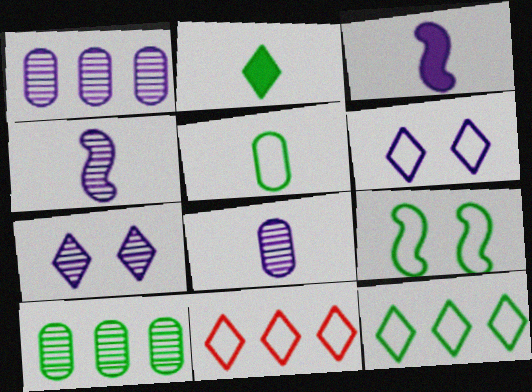[[1, 3, 6], 
[1, 4, 7], 
[2, 7, 11], 
[2, 9, 10], 
[5, 9, 12]]